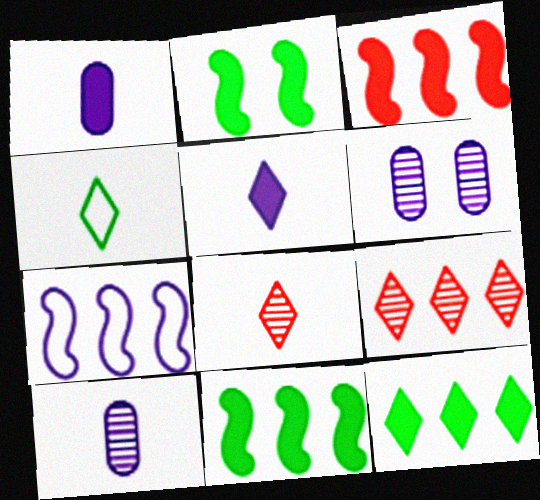[[3, 4, 6], 
[4, 5, 8], 
[5, 6, 7]]